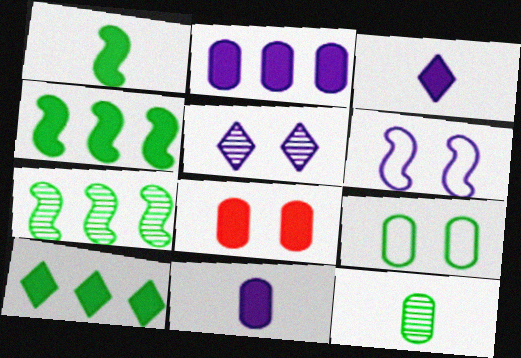[[3, 4, 8]]